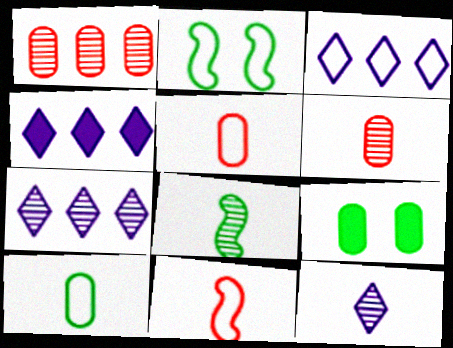[[2, 3, 5], 
[2, 4, 6], 
[3, 4, 7], 
[6, 8, 12], 
[7, 9, 11]]